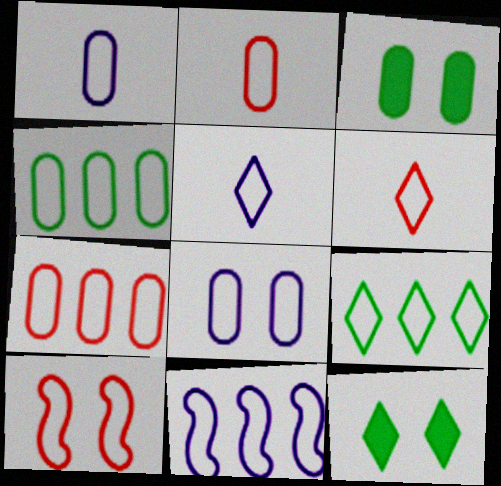[[1, 9, 10], 
[2, 4, 8], 
[4, 5, 10], 
[5, 8, 11], 
[6, 7, 10], 
[7, 9, 11]]